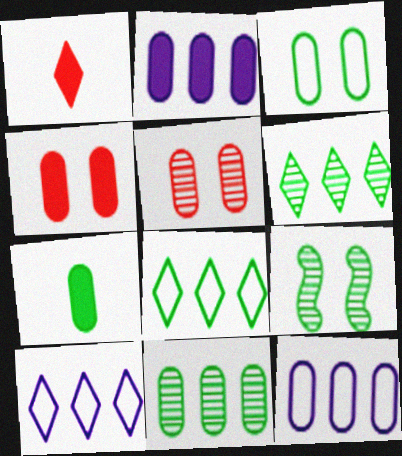[[1, 9, 12], 
[2, 4, 7], 
[3, 7, 11], 
[5, 7, 12], 
[7, 8, 9]]